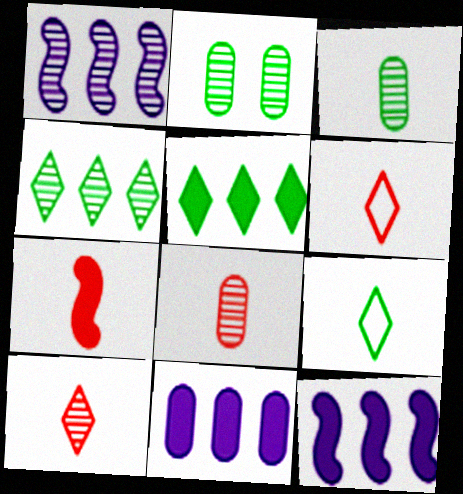[[1, 2, 10], 
[2, 6, 12], 
[6, 7, 8]]